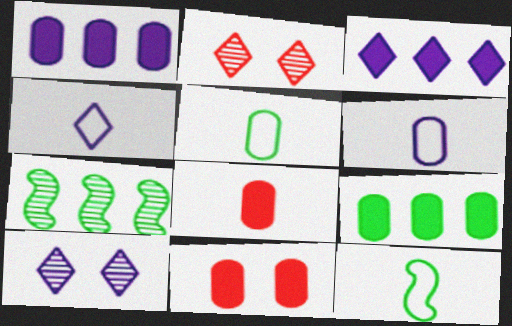[[1, 2, 12], 
[3, 4, 10], 
[4, 7, 11]]